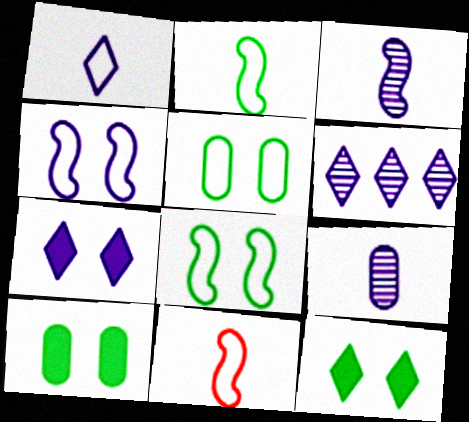[[1, 6, 7], 
[6, 10, 11]]